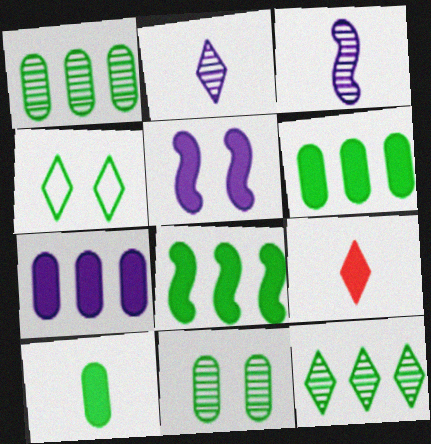[[5, 6, 9]]